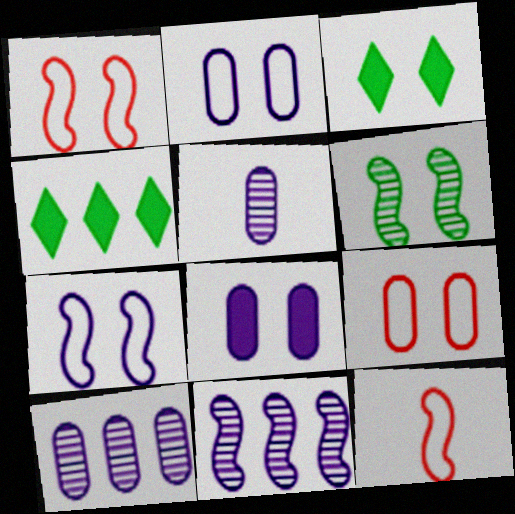[[1, 4, 5], 
[3, 10, 12]]